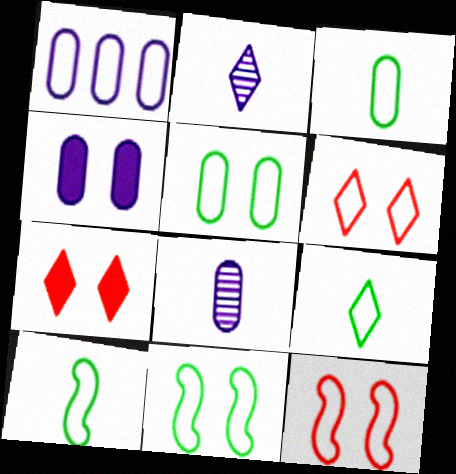[[1, 4, 8], 
[1, 6, 10], 
[1, 9, 12], 
[3, 9, 10]]